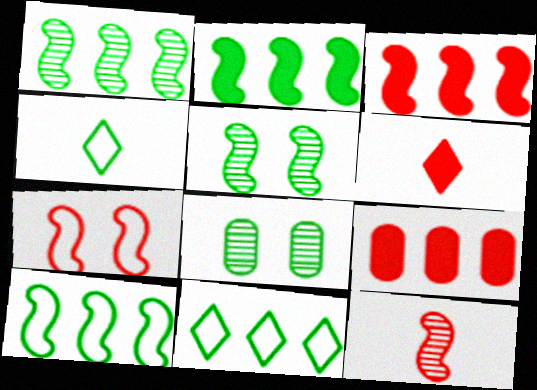[[1, 2, 10], 
[2, 4, 8], 
[3, 7, 12]]